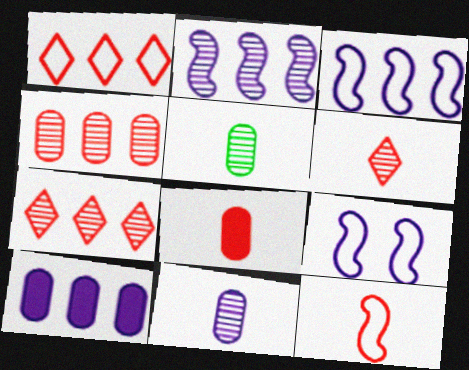[[6, 8, 12]]